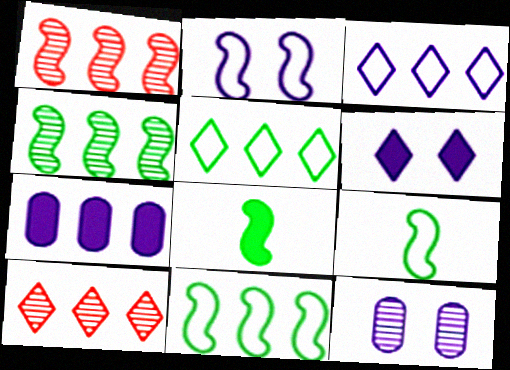[[1, 2, 8], 
[1, 5, 7], 
[2, 6, 12], 
[7, 10, 11]]